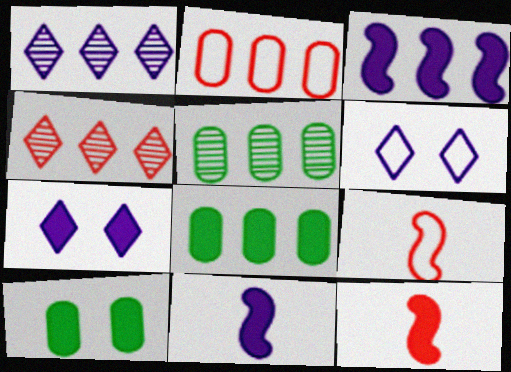[[1, 9, 10], 
[5, 6, 12], 
[5, 7, 9], 
[7, 8, 12]]